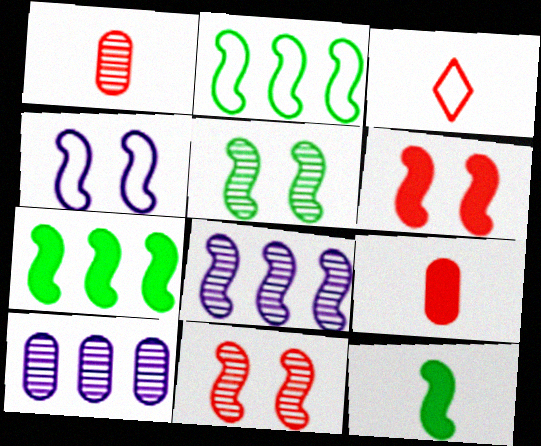[[2, 5, 12], 
[4, 5, 6]]